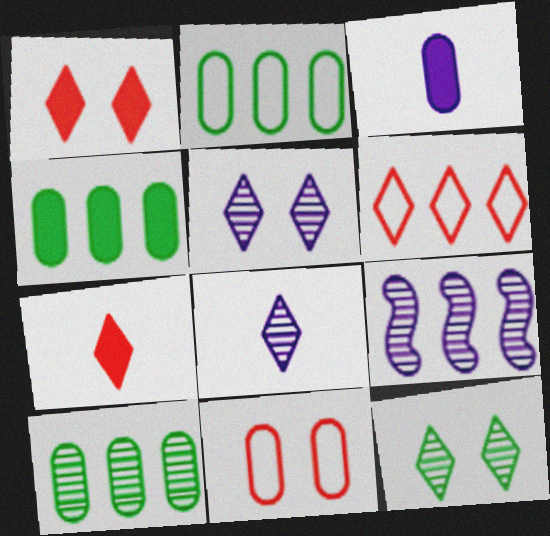[[2, 4, 10], 
[3, 10, 11], 
[4, 6, 9]]